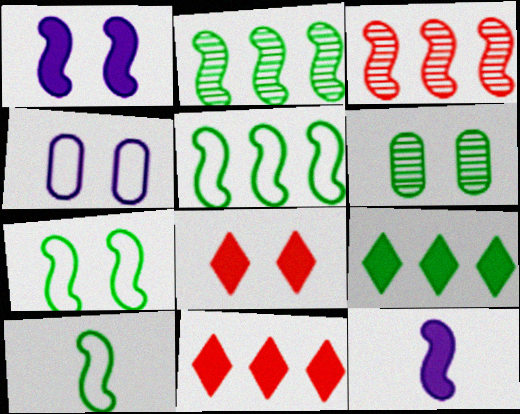[[1, 3, 10], 
[3, 7, 12], 
[5, 7, 10], 
[6, 9, 10]]